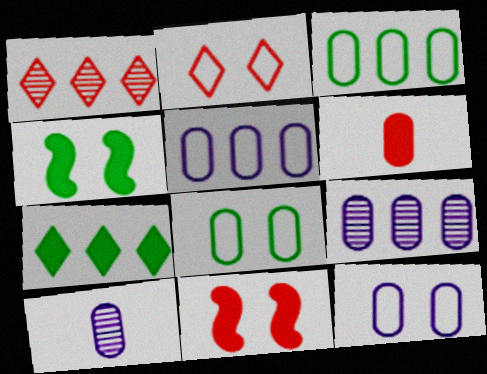[[6, 8, 9]]